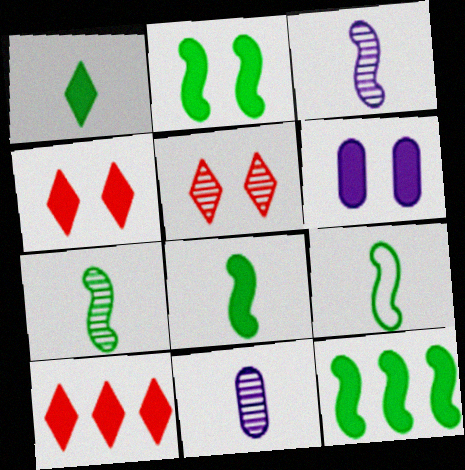[[2, 4, 6], 
[2, 8, 12], 
[6, 8, 10], 
[7, 8, 9]]